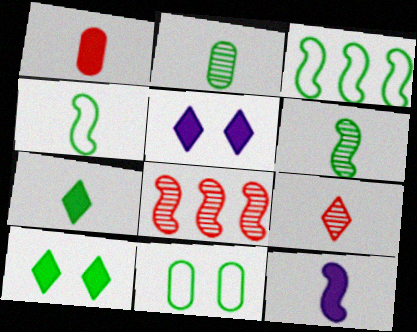[[1, 7, 12], 
[2, 3, 10], 
[2, 4, 7]]